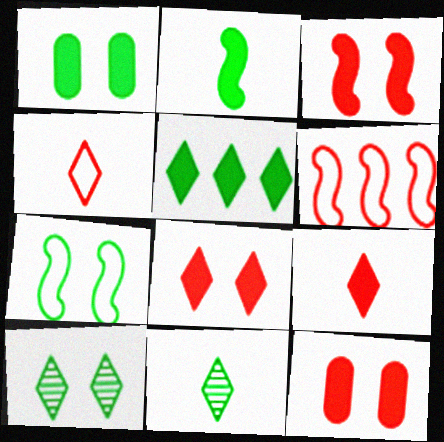[[1, 2, 5], 
[1, 7, 10], 
[3, 8, 12]]